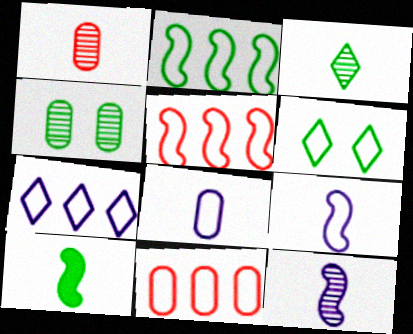[[1, 3, 12], 
[2, 7, 11], 
[5, 6, 8], 
[6, 9, 11]]